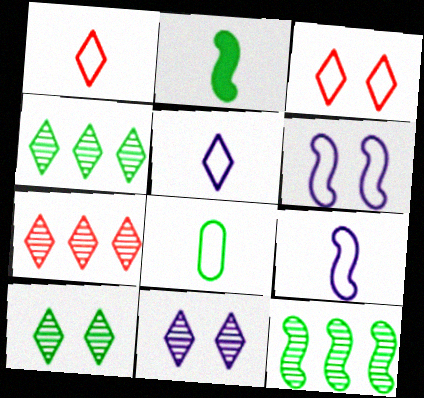[[1, 8, 9]]